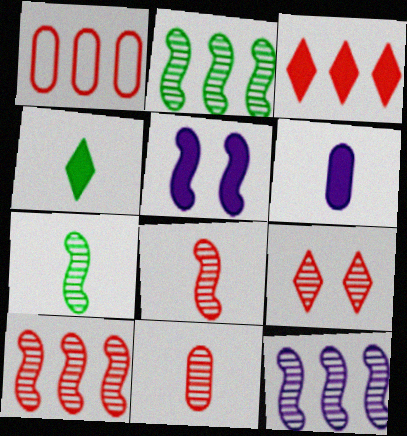[[1, 3, 10], 
[2, 10, 12], 
[9, 10, 11]]